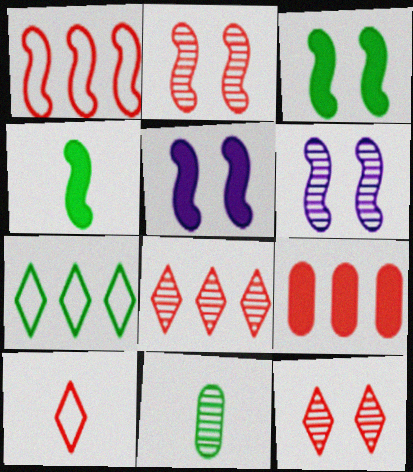[[1, 4, 6], 
[1, 8, 9], 
[2, 9, 10], 
[3, 7, 11], 
[6, 8, 11]]